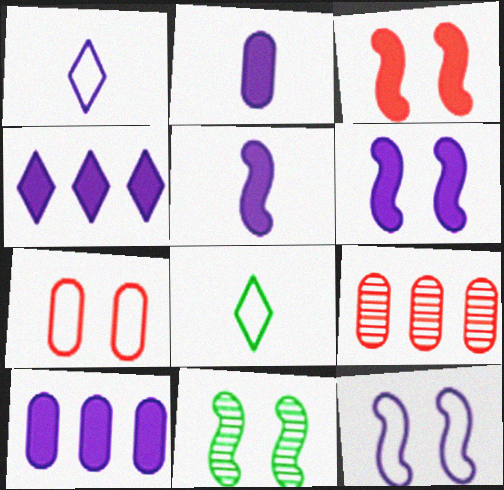[[2, 4, 6], 
[3, 11, 12], 
[6, 8, 9]]